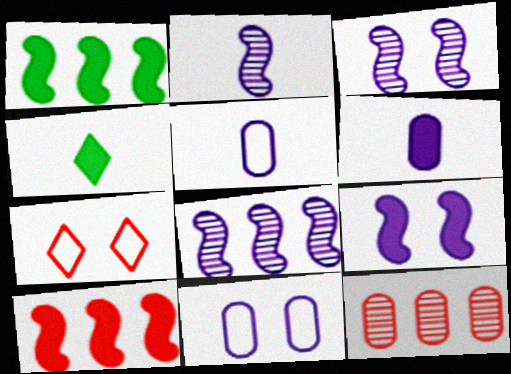[[2, 3, 8]]